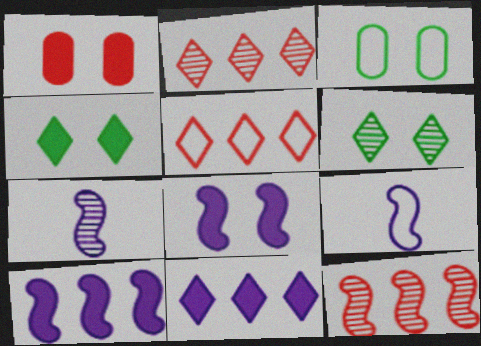[[1, 4, 8], 
[3, 5, 9]]